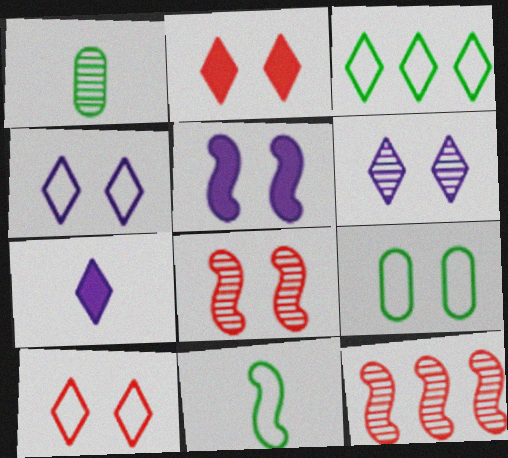[[1, 6, 12], 
[3, 9, 11], 
[5, 11, 12], 
[7, 9, 12]]